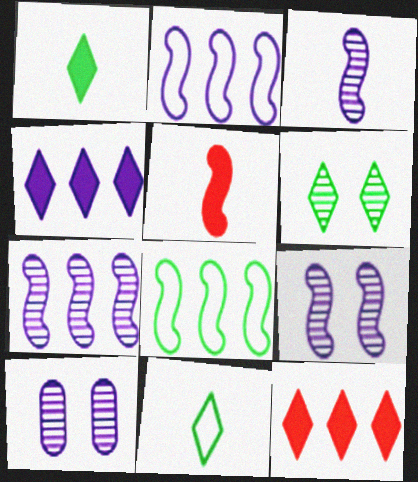[[3, 7, 9], 
[5, 8, 9]]